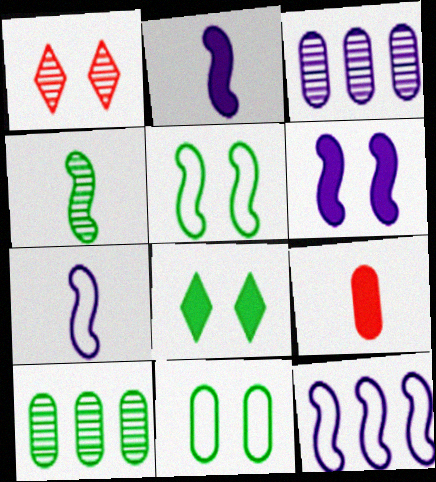[[1, 3, 4], 
[1, 6, 11], 
[3, 9, 11]]